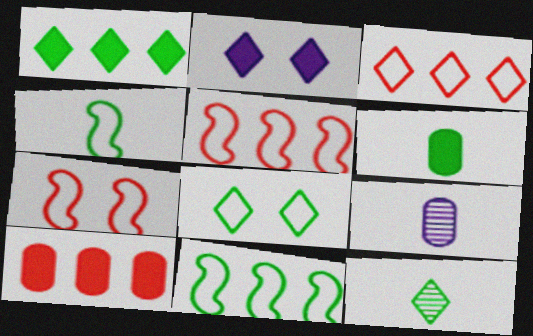[[1, 7, 9], 
[1, 8, 12], 
[2, 3, 12], 
[4, 6, 12]]